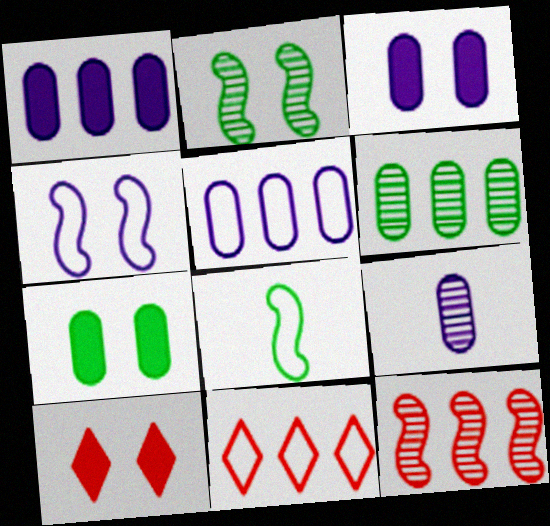[[3, 5, 9]]